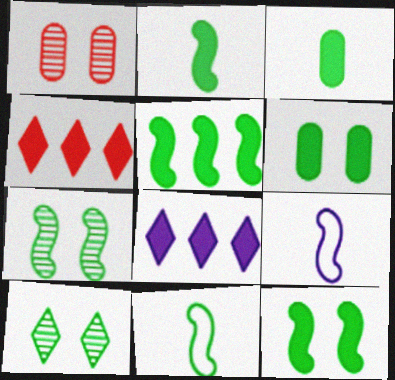[[1, 8, 11], 
[2, 5, 12], 
[5, 7, 11]]